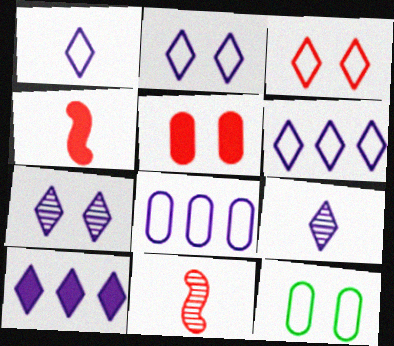[[1, 2, 6], 
[1, 7, 10], 
[2, 9, 10], 
[10, 11, 12]]